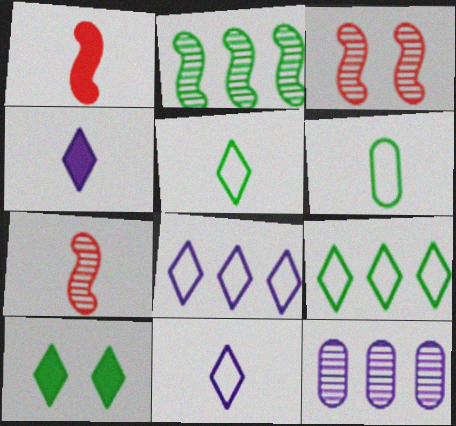[[2, 6, 10], 
[4, 6, 7]]